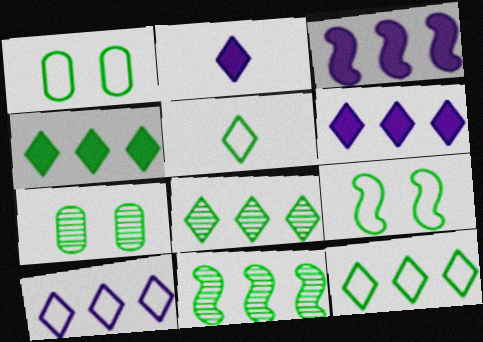[[4, 8, 12]]